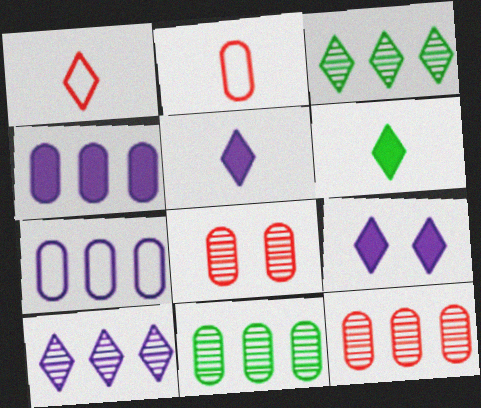[[1, 3, 9]]